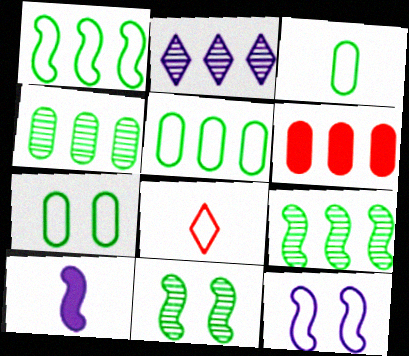[[1, 2, 6], 
[3, 5, 7], 
[5, 8, 12]]